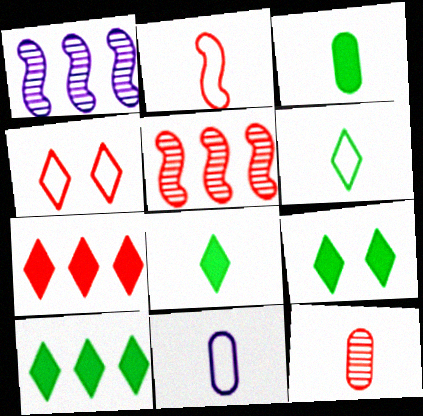[[1, 3, 4], 
[2, 6, 11], 
[3, 11, 12], 
[5, 9, 11], 
[8, 9, 10]]